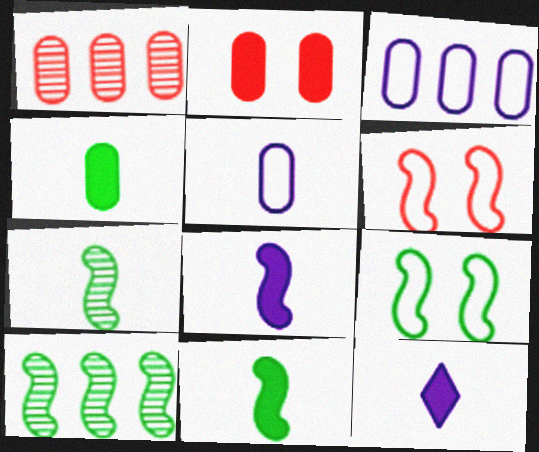[[1, 9, 12], 
[6, 8, 10], 
[9, 10, 11]]